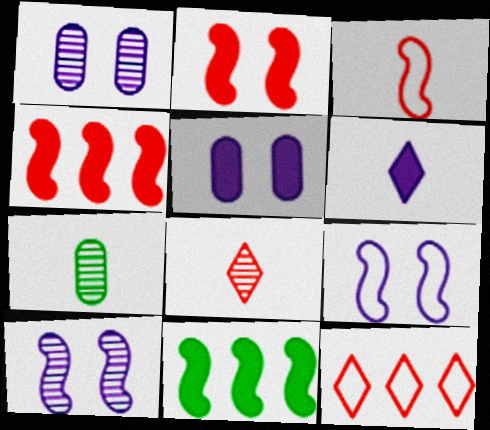[[3, 6, 7], 
[3, 10, 11]]